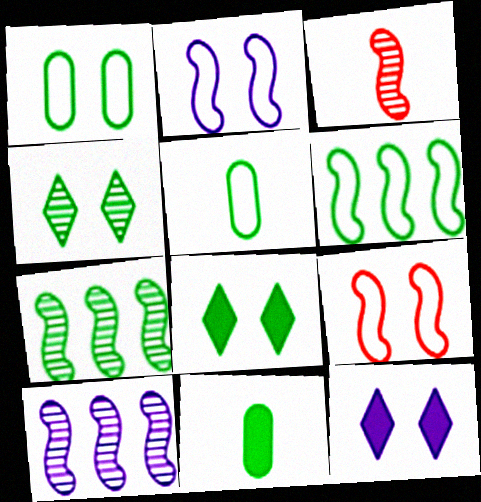[[4, 6, 11], 
[5, 7, 8]]